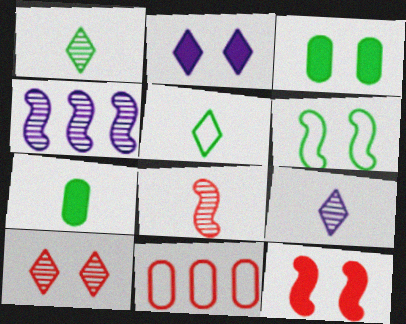[[2, 3, 12]]